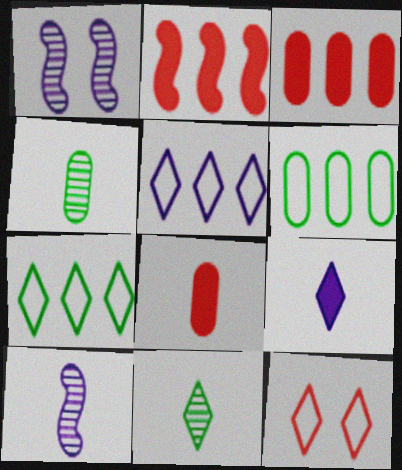[[1, 7, 8]]